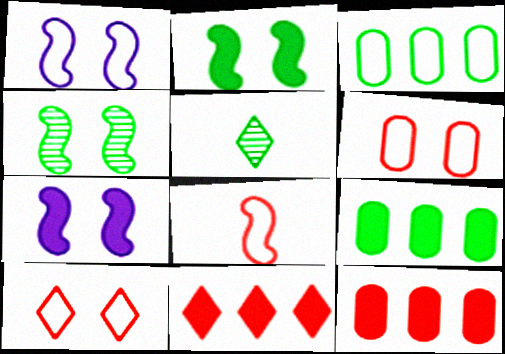[[1, 5, 12], 
[2, 3, 5]]